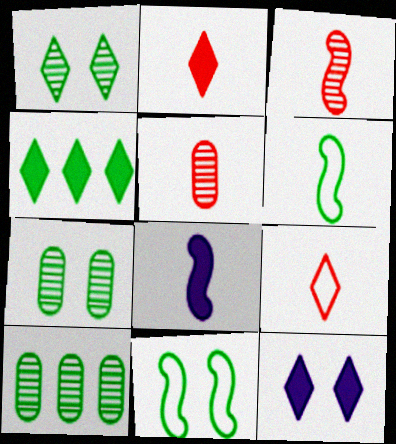[[2, 4, 12], 
[3, 6, 8], 
[4, 6, 7]]